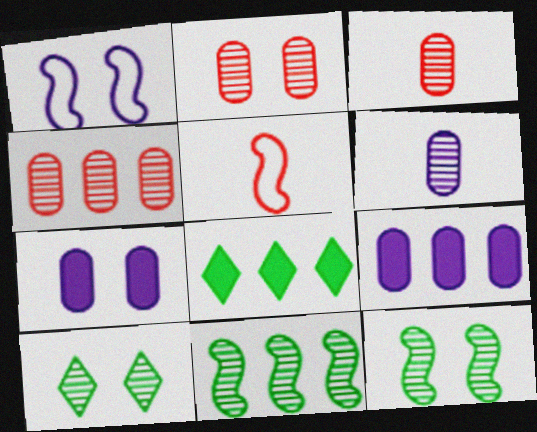[[1, 3, 8], 
[2, 3, 4], 
[5, 9, 10]]